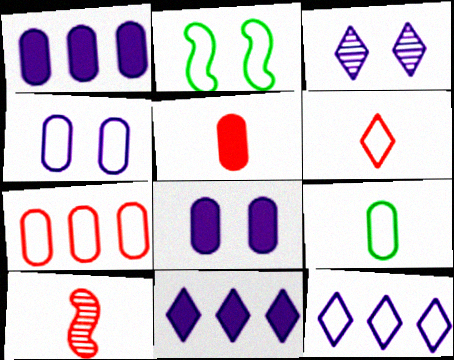[[4, 7, 9], 
[5, 6, 10]]